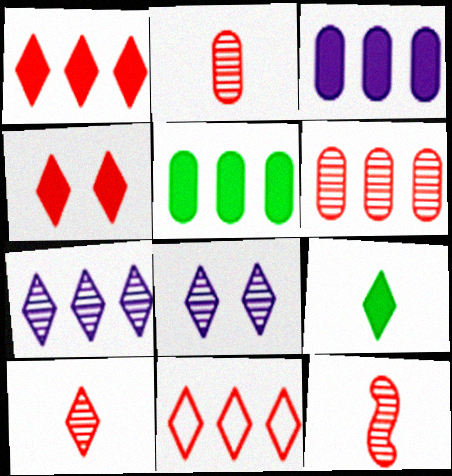[[2, 10, 12], 
[4, 10, 11], 
[8, 9, 11]]